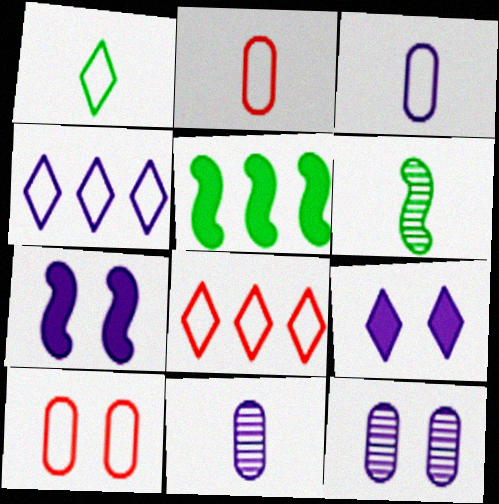[[4, 7, 11]]